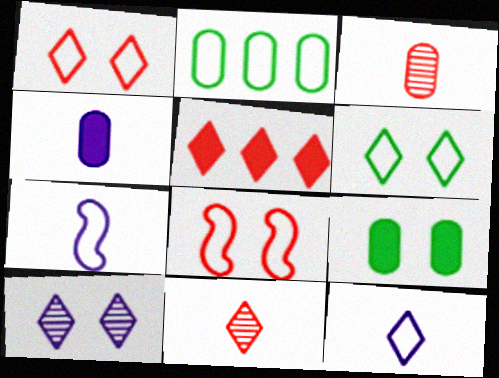[[1, 2, 7], 
[1, 5, 11], 
[2, 8, 12], 
[3, 5, 8], 
[8, 9, 10]]